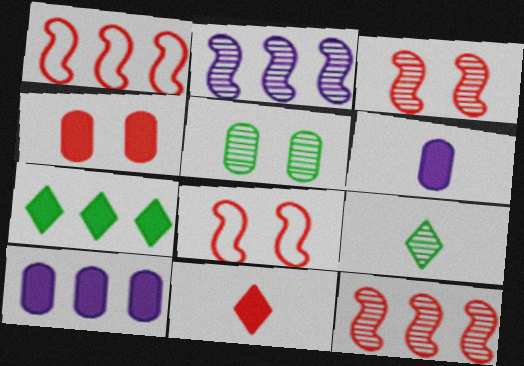[[8, 9, 10]]